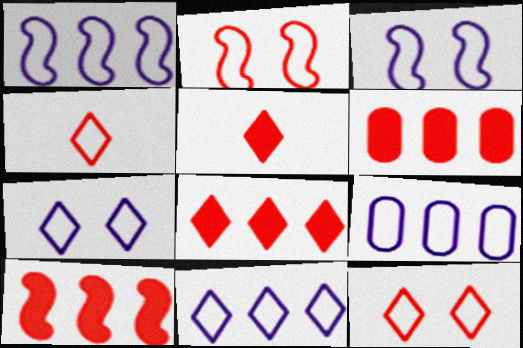[[1, 9, 11], 
[6, 8, 10]]